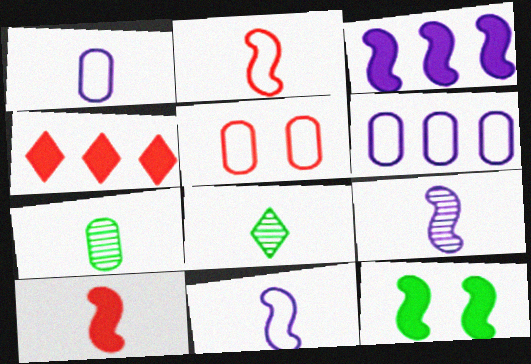[[1, 8, 10], 
[3, 5, 8], 
[3, 10, 12]]